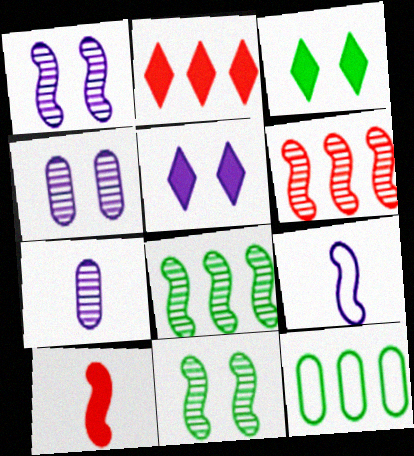[]